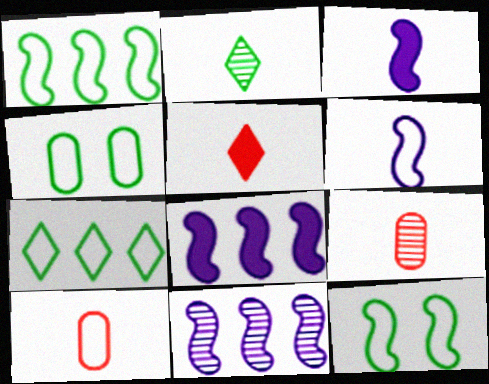[[2, 3, 10], 
[4, 5, 11]]